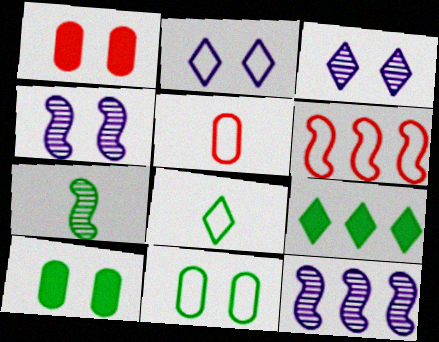[[1, 8, 12], 
[4, 5, 9], 
[7, 9, 11]]